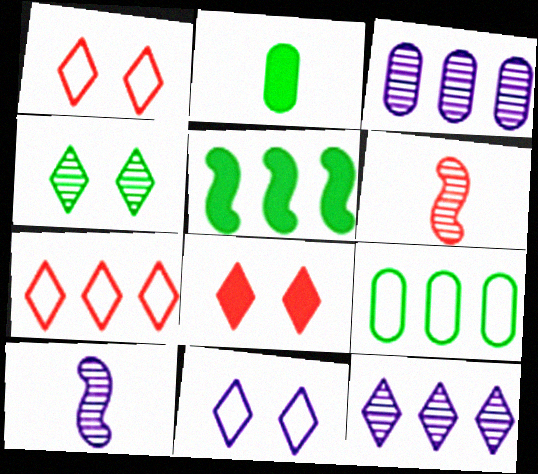[[3, 4, 6], 
[3, 5, 7], 
[4, 8, 11], 
[8, 9, 10]]